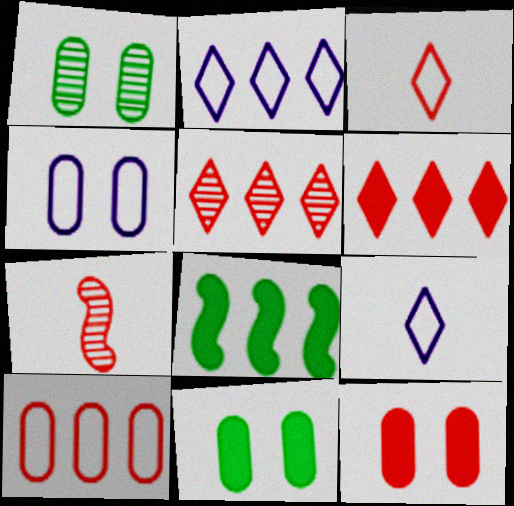[[1, 4, 12], 
[2, 7, 11]]